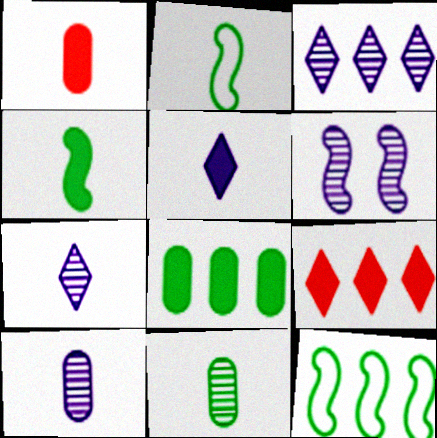[[1, 2, 7], 
[1, 4, 5], 
[3, 6, 10]]